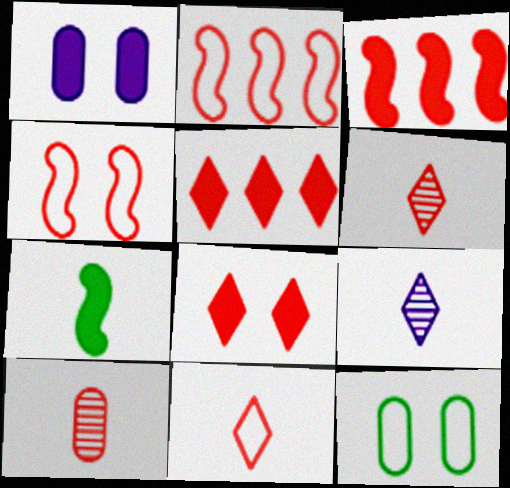[[1, 5, 7], 
[2, 8, 10], 
[3, 9, 12], 
[4, 5, 10]]